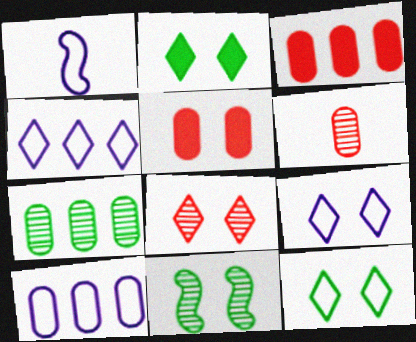[[1, 9, 10], 
[2, 8, 9], 
[3, 7, 10], 
[5, 9, 11]]